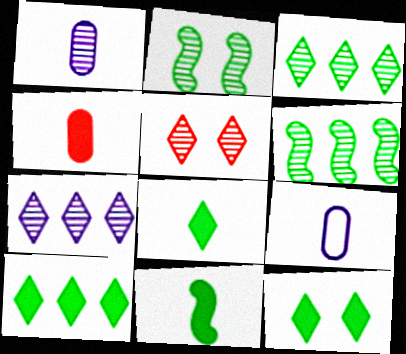[[1, 5, 6], 
[8, 10, 12]]